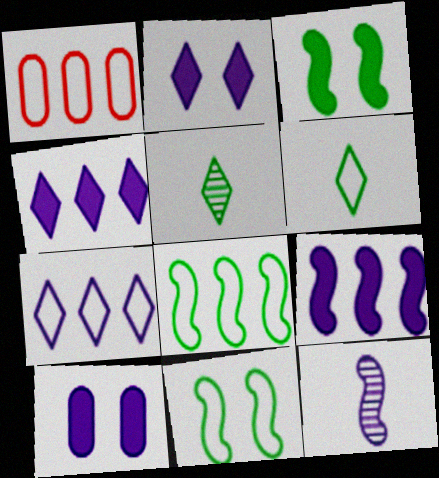[[1, 7, 8], 
[7, 10, 12]]